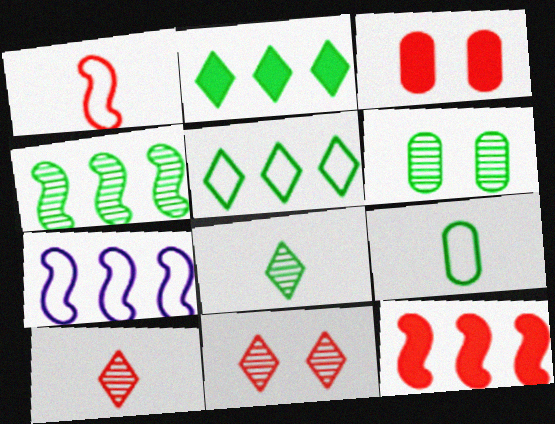[[3, 7, 8], 
[4, 6, 8], 
[4, 7, 12]]